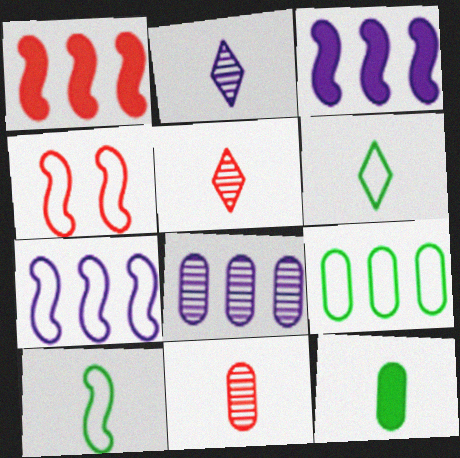[[4, 7, 10]]